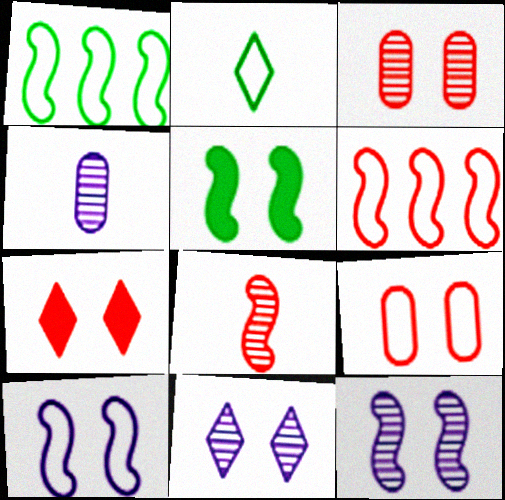[[1, 4, 7], 
[5, 9, 11]]